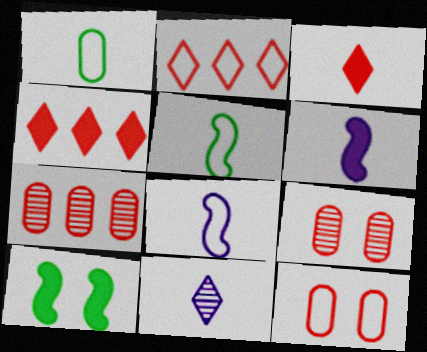[]